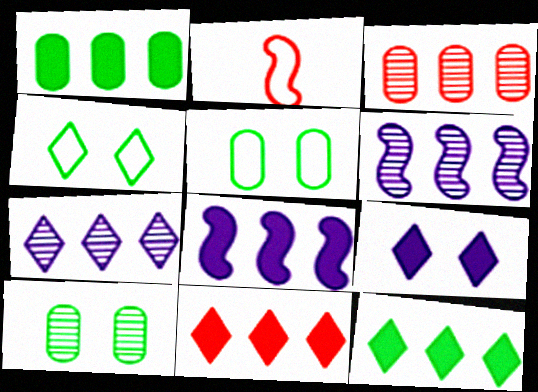[[1, 8, 11]]